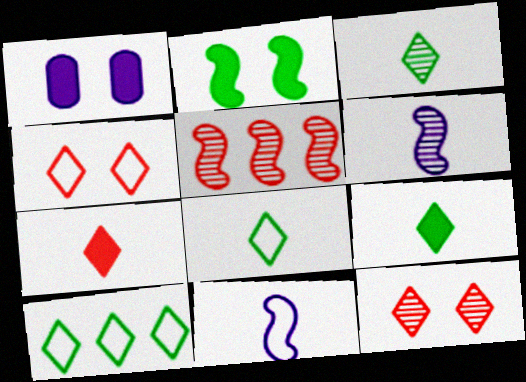[[1, 5, 8], 
[2, 5, 11], 
[3, 8, 9]]